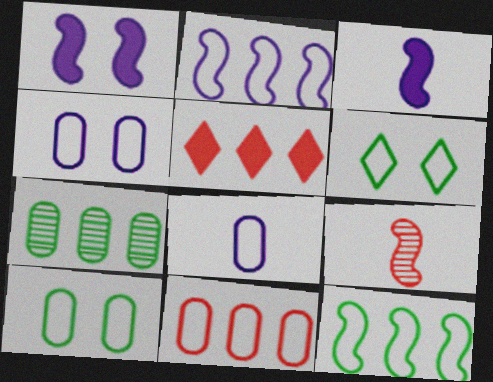[[1, 9, 12], 
[2, 5, 7], 
[8, 10, 11]]